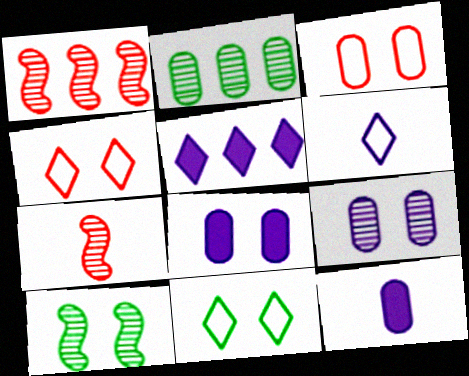[[1, 11, 12], 
[2, 3, 12], 
[4, 8, 10]]